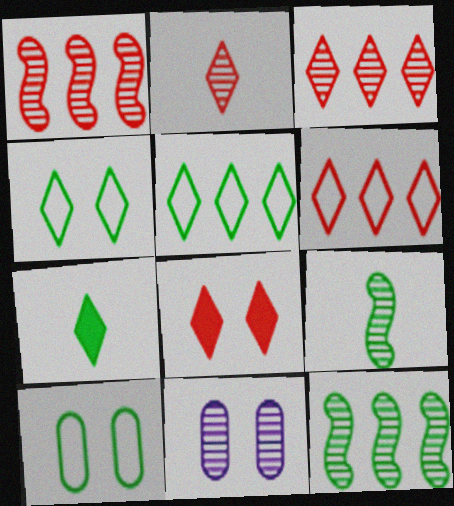[[2, 6, 8], 
[2, 11, 12], 
[3, 9, 11], 
[7, 10, 12]]